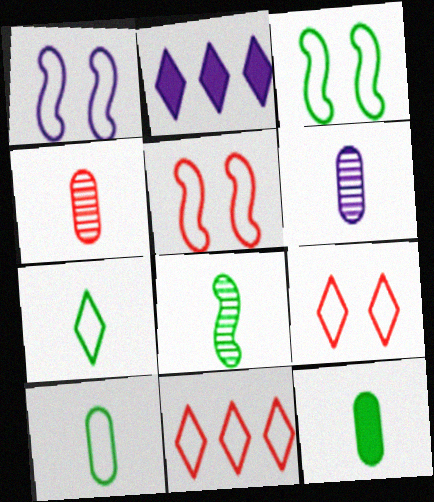[[1, 2, 6], 
[1, 3, 5], 
[1, 10, 11], 
[2, 3, 4], 
[7, 8, 12]]